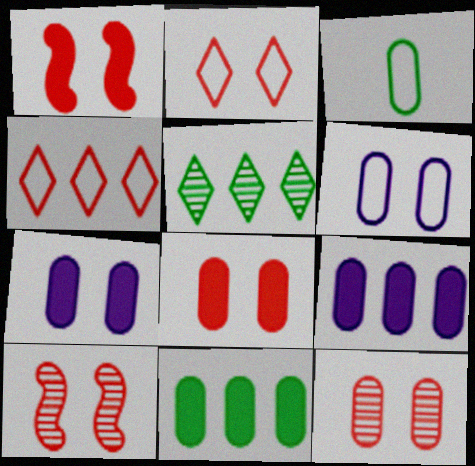[[1, 2, 12], 
[2, 8, 10], 
[3, 9, 12]]